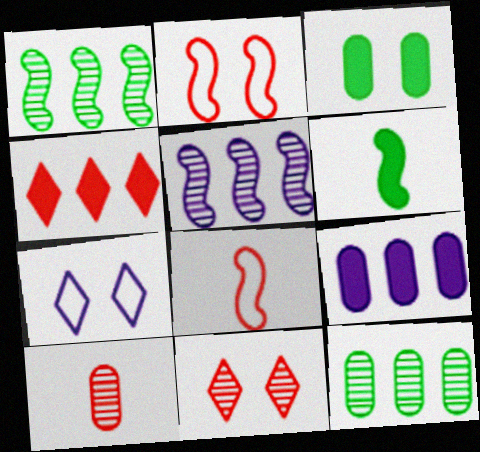[[2, 4, 10], 
[2, 5, 6]]